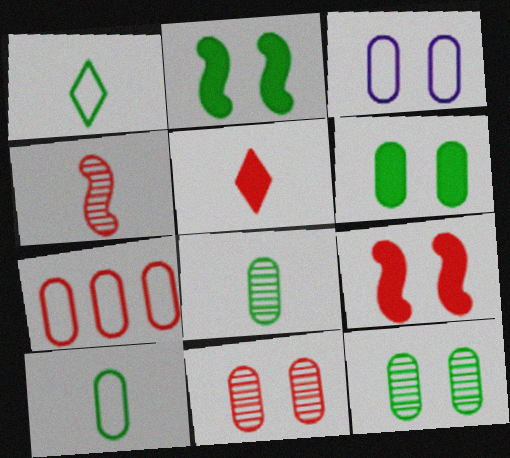[[3, 6, 11], 
[3, 7, 10]]